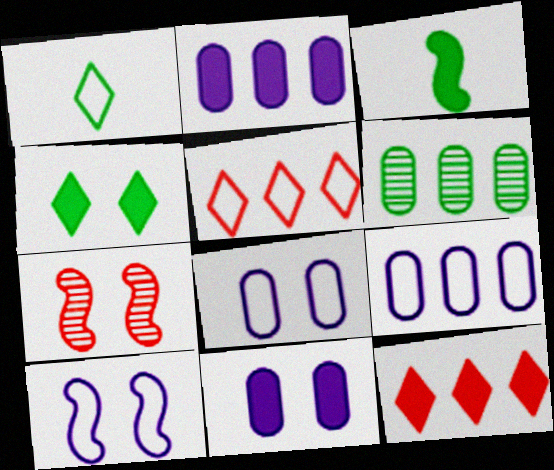[[1, 2, 7], 
[3, 11, 12], 
[4, 7, 8]]